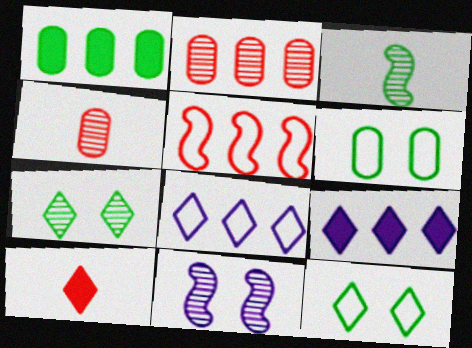[[1, 3, 12], 
[7, 8, 10]]